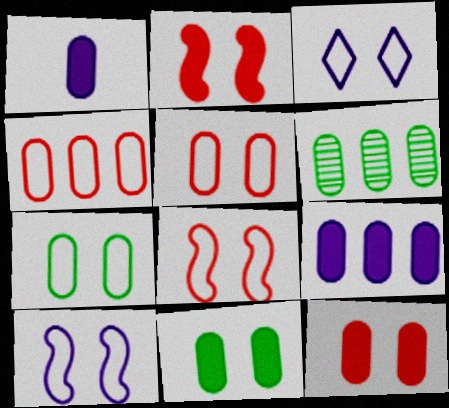[[1, 5, 6], 
[3, 7, 8], 
[4, 6, 9]]